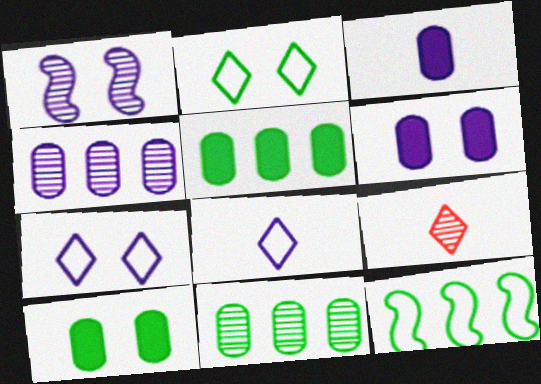[[1, 6, 7], 
[1, 9, 11], 
[6, 9, 12]]